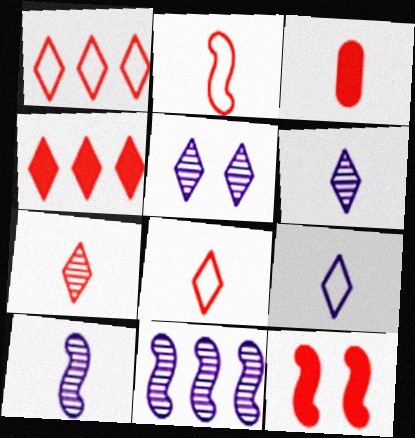[[2, 3, 7], 
[3, 4, 12]]